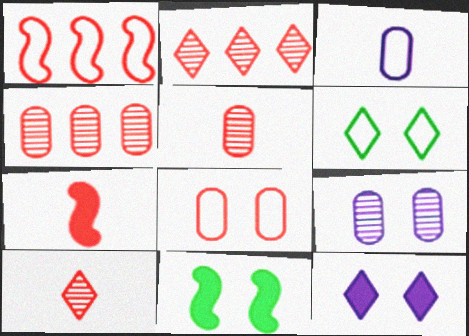[[1, 3, 6], 
[2, 3, 11], 
[2, 7, 8]]